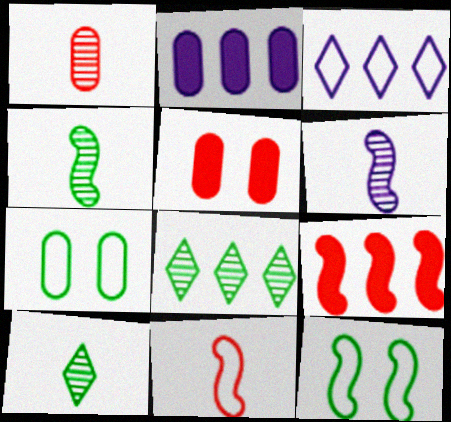[[1, 2, 7], 
[1, 6, 10], 
[3, 4, 5], 
[3, 7, 11], 
[6, 9, 12]]